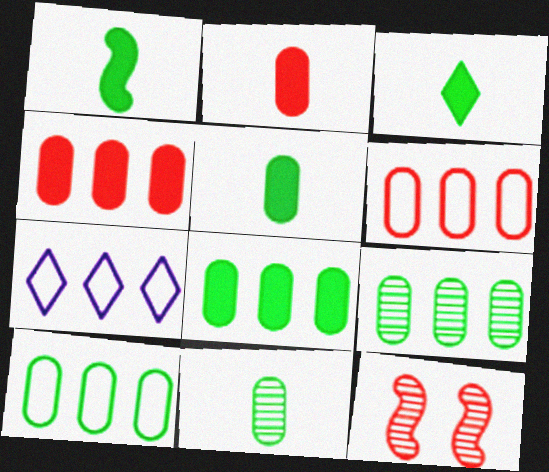[[1, 3, 5], 
[5, 7, 12], 
[8, 9, 10]]